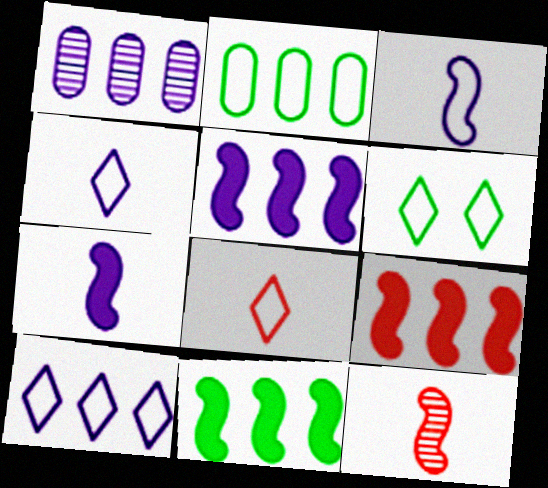[[1, 5, 10], 
[5, 9, 11], 
[6, 8, 10]]